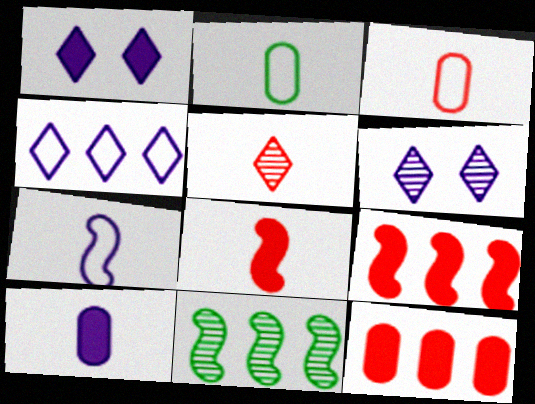[[1, 3, 11], 
[2, 6, 9], 
[3, 5, 8], 
[4, 11, 12]]